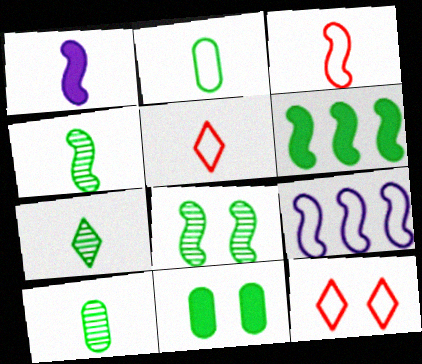[[1, 3, 4], 
[1, 5, 10], 
[2, 9, 12], 
[4, 7, 10]]